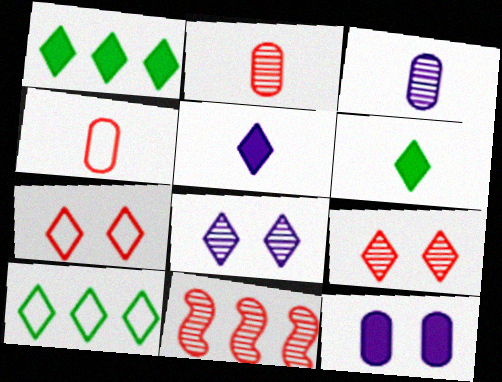[[2, 9, 11], 
[5, 9, 10]]